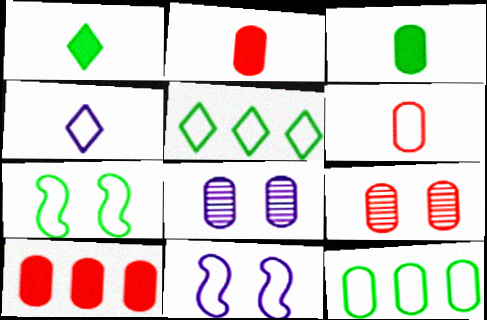[[2, 8, 12], 
[5, 6, 11], 
[6, 9, 10]]